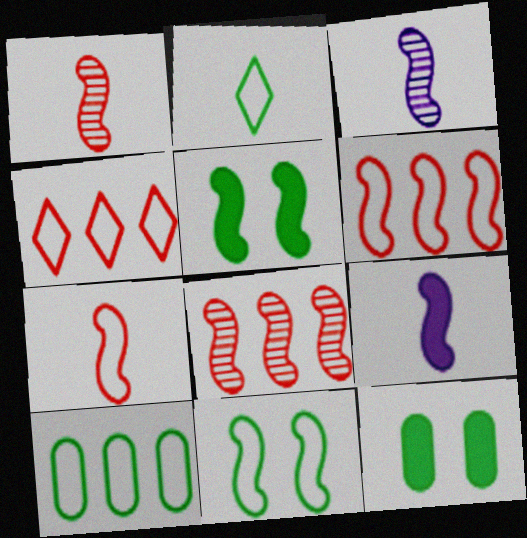[[2, 10, 11], 
[3, 4, 12], 
[3, 5, 6], 
[8, 9, 11]]